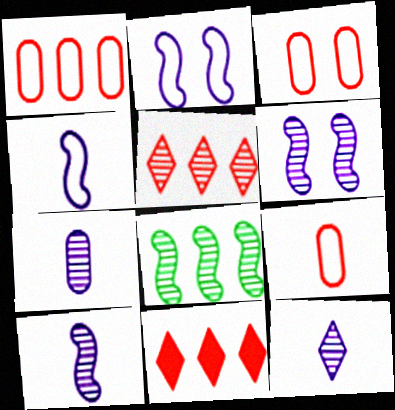[[1, 3, 9], 
[7, 10, 12]]